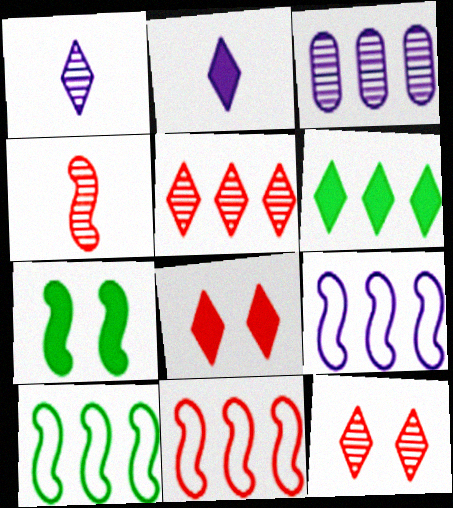[[2, 6, 8], 
[3, 6, 11], 
[4, 7, 9], 
[9, 10, 11]]